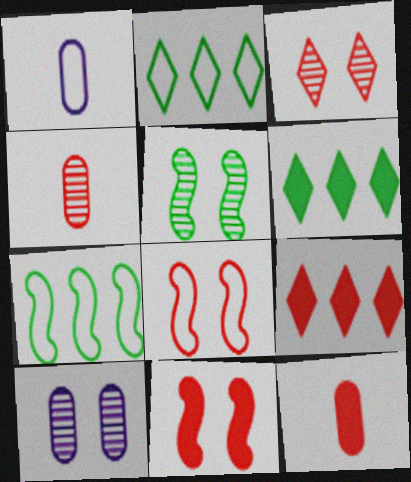[[1, 2, 8], 
[1, 5, 9], 
[3, 5, 10], 
[4, 8, 9], 
[9, 11, 12]]